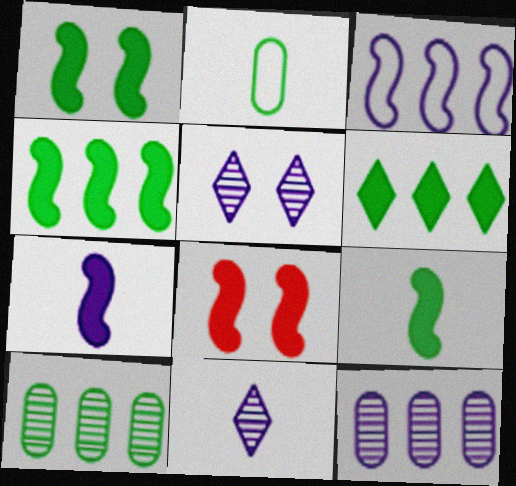[[1, 4, 9], 
[4, 7, 8]]